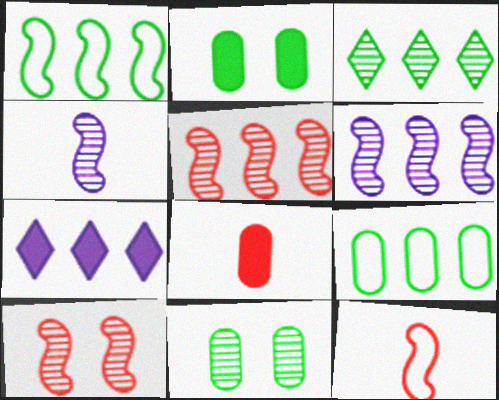[[5, 7, 9], 
[7, 11, 12]]